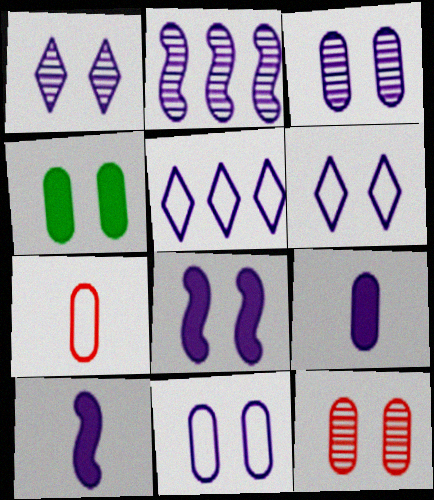[[1, 8, 11], 
[2, 6, 9], 
[3, 5, 10], 
[3, 6, 8], 
[4, 11, 12]]